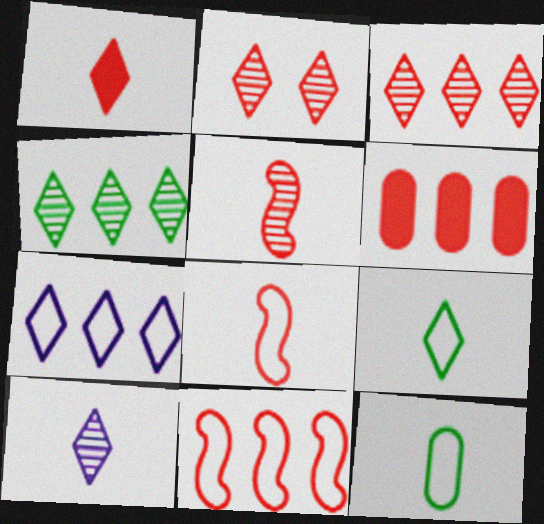[[1, 9, 10], 
[2, 4, 10], 
[2, 6, 8], 
[3, 6, 11]]